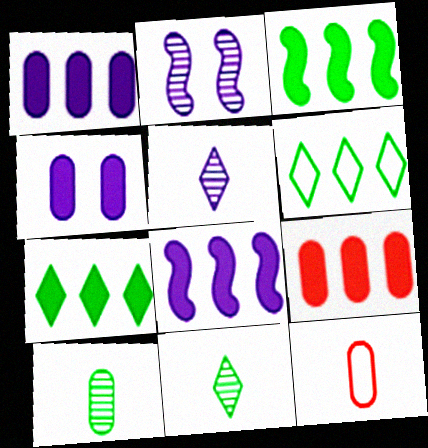[[2, 7, 12], 
[7, 8, 9]]